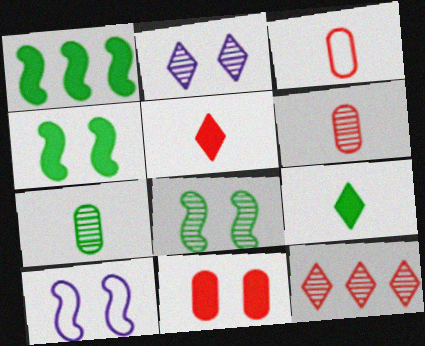[[1, 2, 3]]